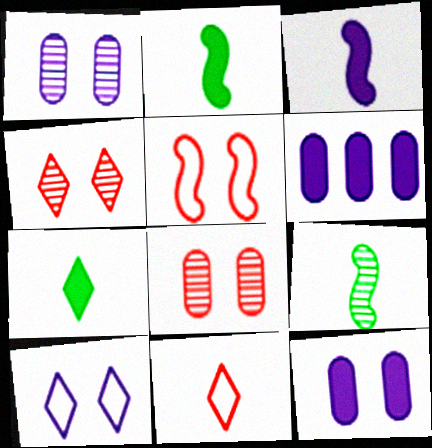[]